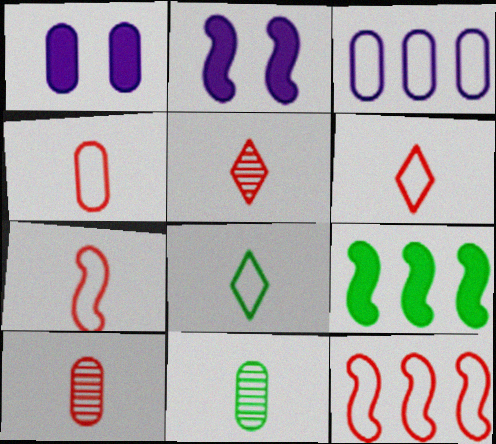[[4, 6, 7]]